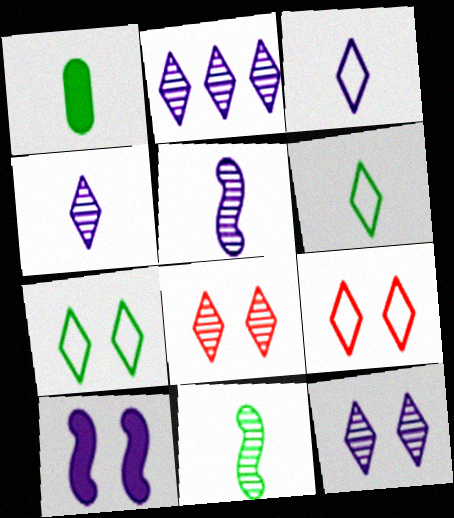[[1, 6, 11], 
[2, 4, 12]]